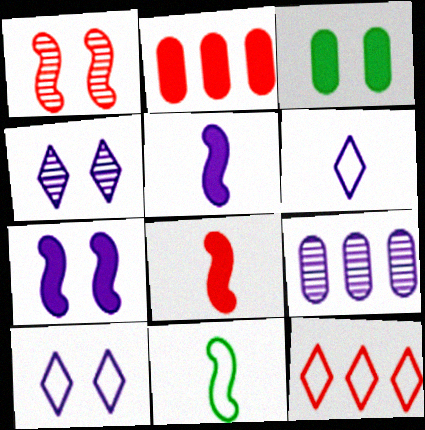[[1, 3, 10], 
[2, 4, 11], 
[5, 9, 10], 
[6, 7, 9]]